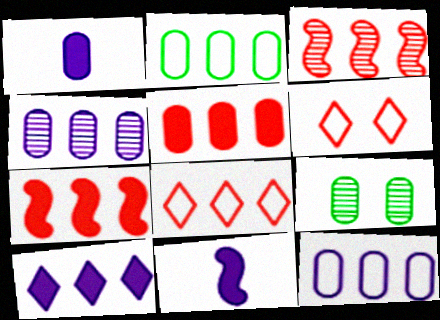[[2, 3, 10], 
[2, 4, 5], 
[3, 5, 8], 
[8, 9, 11]]